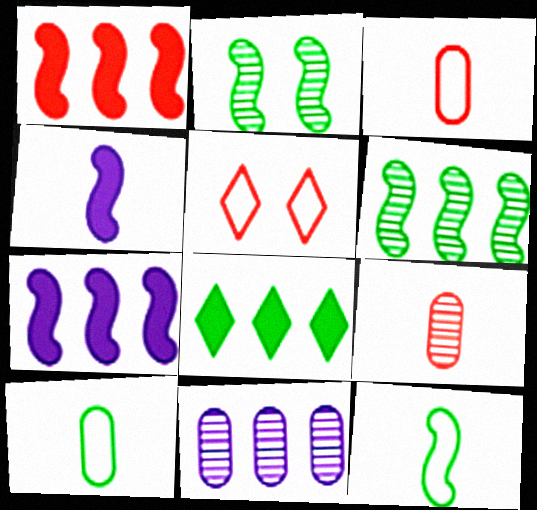[[1, 5, 9], 
[2, 8, 10]]